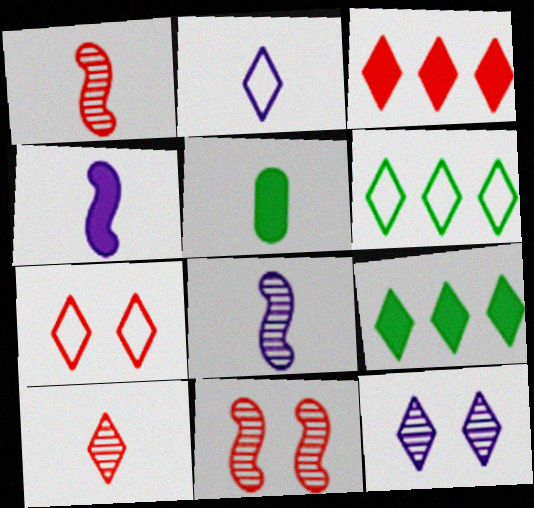[[1, 2, 5], 
[2, 6, 7], 
[3, 7, 10]]